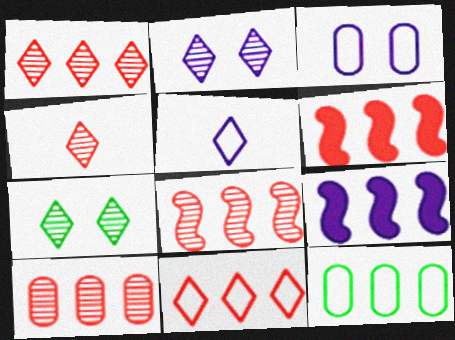[[1, 8, 10], 
[1, 9, 12], 
[6, 10, 11]]